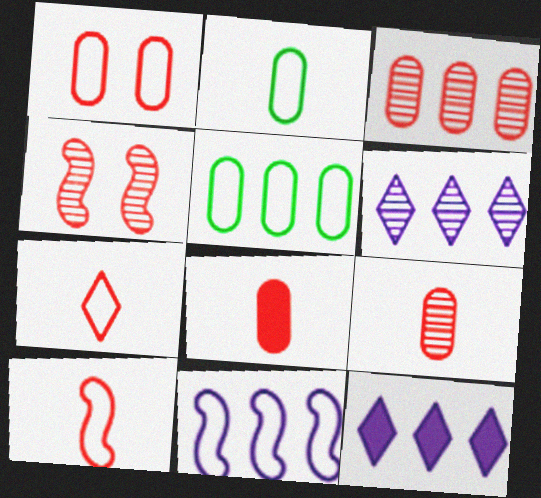[[1, 3, 8], 
[2, 4, 12]]